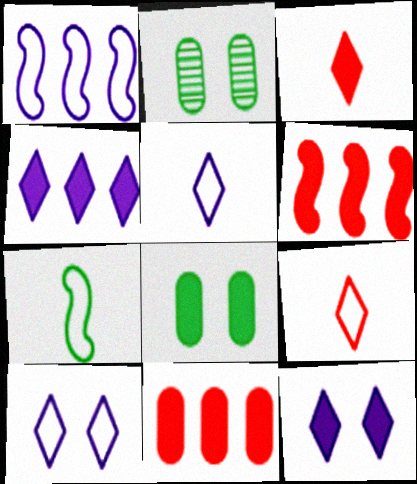[[1, 2, 3], 
[2, 5, 6]]